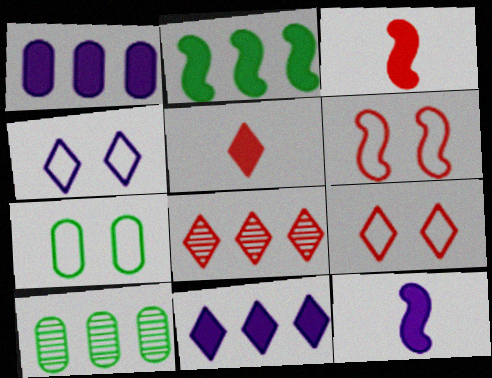[[3, 4, 10], 
[4, 6, 7], 
[5, 8, 9], 
[7, 8, 12], 
[9, 10, 12]]